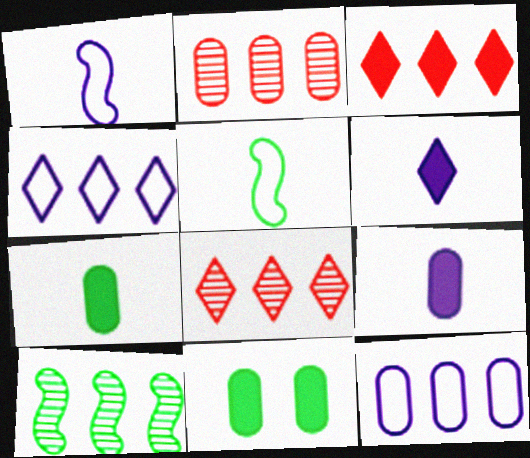[[1, 8, 11], 
[3, 10, 12]]